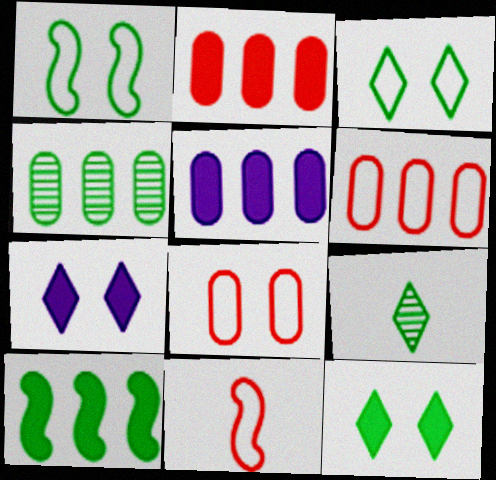[[4, 5, 6], 
[4, 7, 11]]